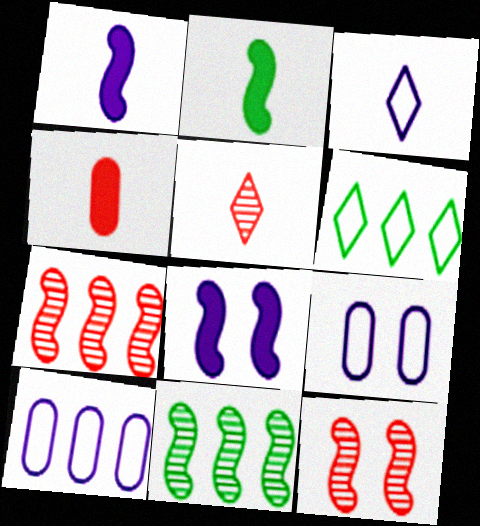[]